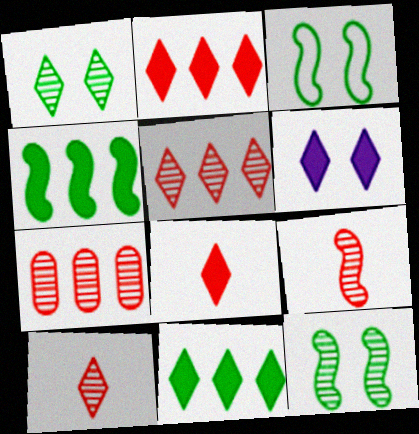[[6, 8, 11]]